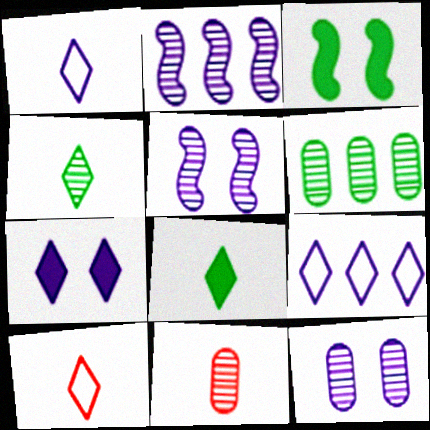[[3, 9, 11], 
[6, 11, 12]]